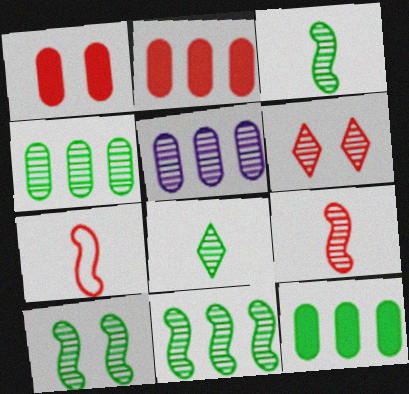[[2, 6, 7], 
[3, 5, 6], 
[3, 10, 11], 
[4, 8, 10]]